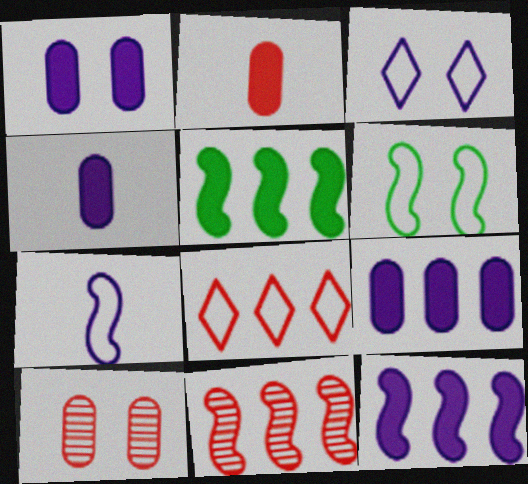[[1, 4, 9]]